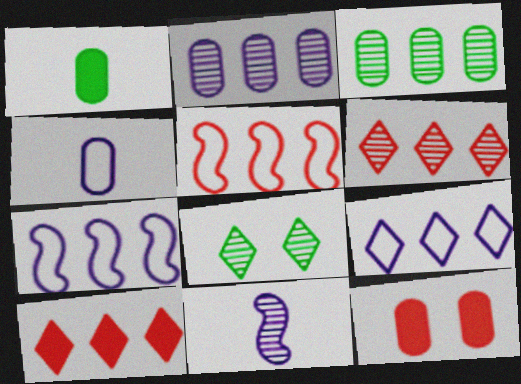[[3, 4, 12], 
[3, 7, 10]]